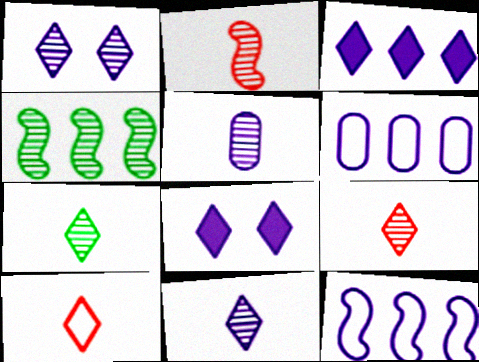[[2, 5, 7], 
[5, 8, 12], 
[7, 9, 11]]